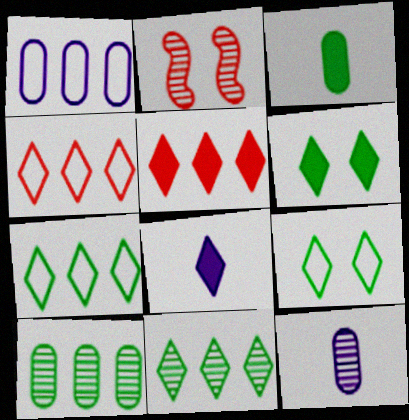[[2, 11, 12], 
[5, 6, 8]]